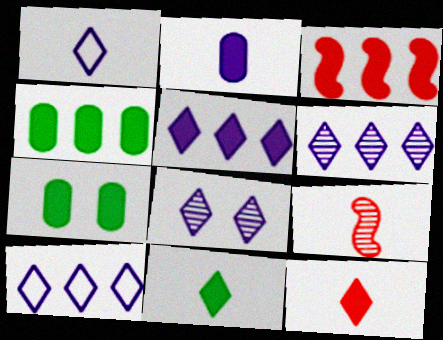[[1, 5, 8], 
[3, 4, 5], 
[5, 6, 10], 
[7, 9, 10]]